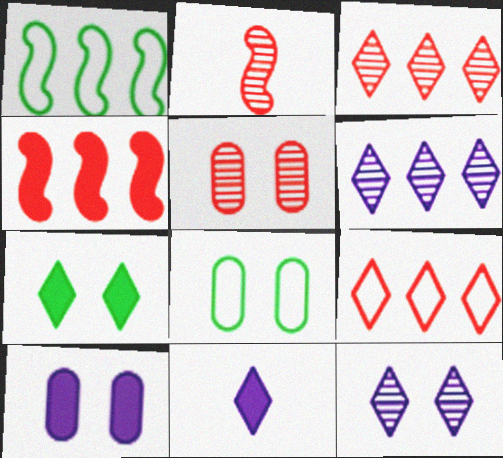[[1, 5, 11], 
[2, 3, 5], 
[5, 8, 10]]